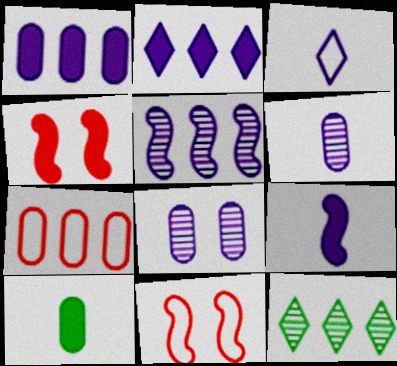[[2, 4, 10], 
[3, 6, 9], 
[7, 8, 10]]